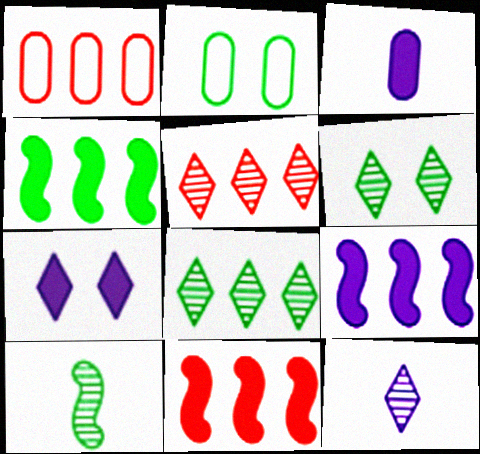[[1, 5, 11], 
[1, 7, 10], 
[1, 8, 9], 
[2, 11, 12], 
[3, 7, 9], 
[4, 9, 11], 
[5, 6, 12]]